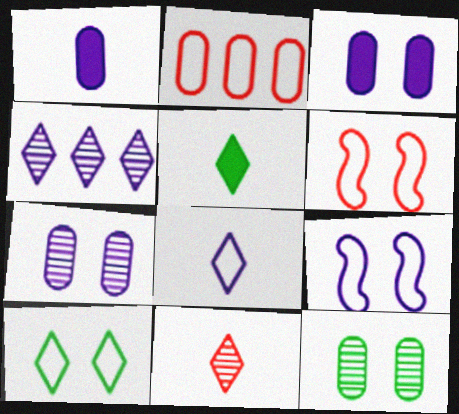[[1, 2, 12], 
[1, 4, 9], 
[5, 8, 11]]